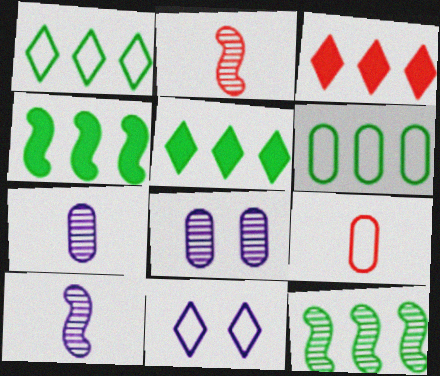[[5, 6, 12]]